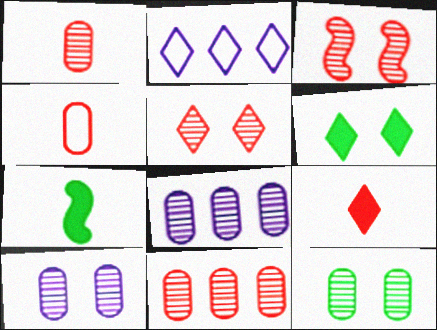[[1, 8, 12]]